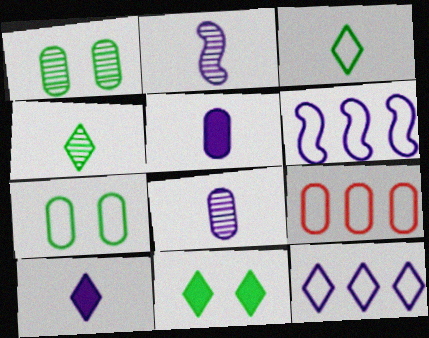[[1, 5, 9], 
[2, 9, 11]]